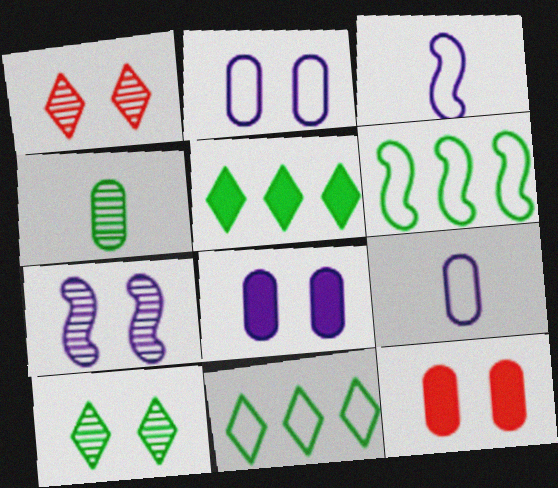[]